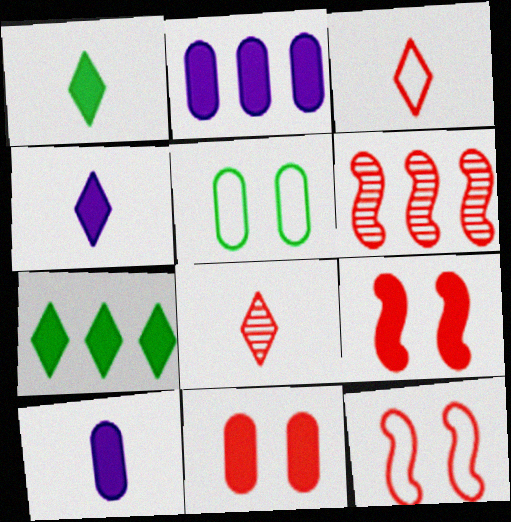[[1, 2, 9], 
[3, 6, 11], 
[4, 5, 6], 
[7, 9, 10]]